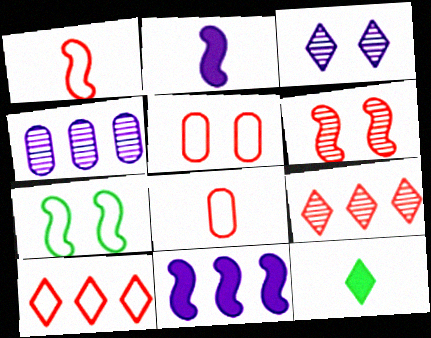[[1, 5, 10], 
[3, 10, 12]]